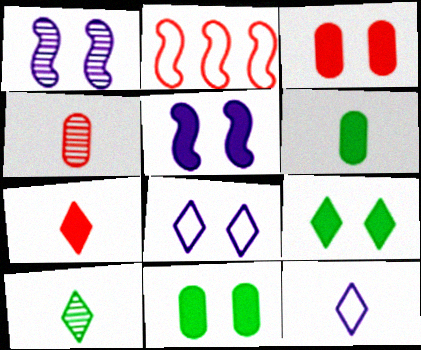[[3, 5, 9], 
[7, 10, 12]]